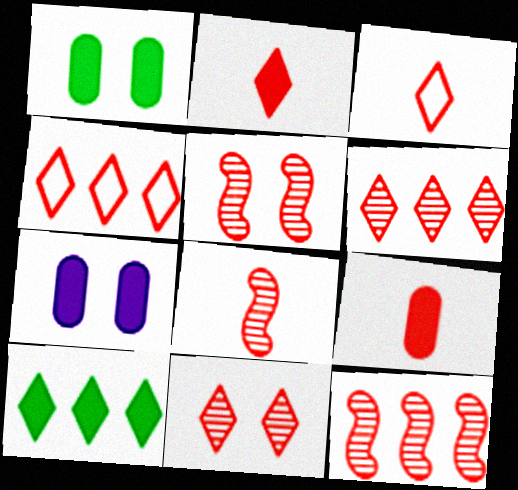[[2, 4, 11], 
[3, 8, 9], 
[4, 5, 9], 
[5, 8, 12]]